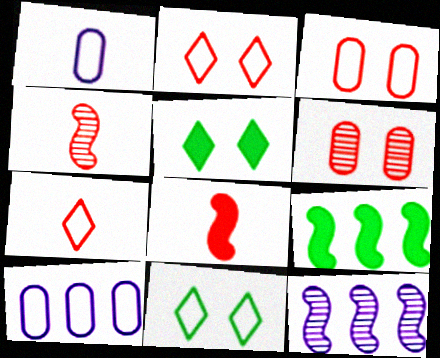[[4, 5, 10]]